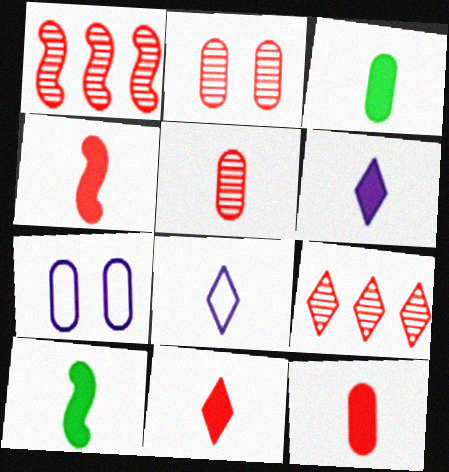[[3, 4, 6], 
[4, 11, 12], 
[5, 8, 10], 
[6, 10, 12], 
[7, 9, 10]]